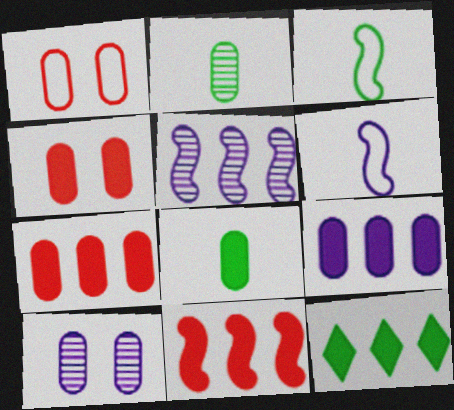[[1, 2, 9], 
[4, 8, 9], 
[9, 11, 12]]